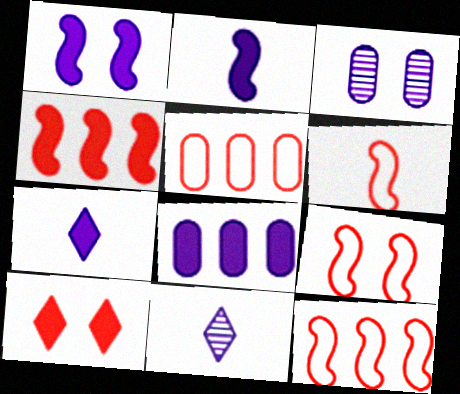[[1, 7, 8], 
[6, 9, 12]]